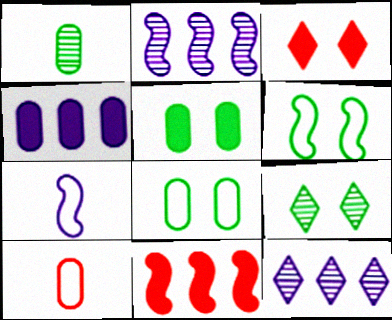[[5, 6, 9]]